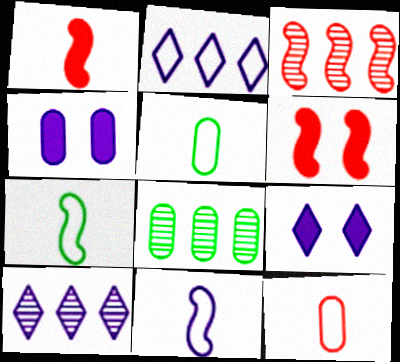[[3, 5, 9], 
[3, 8, 10], 
[4, 8, 12], 
[4, 10, 11], 
[5, 6, 10]]